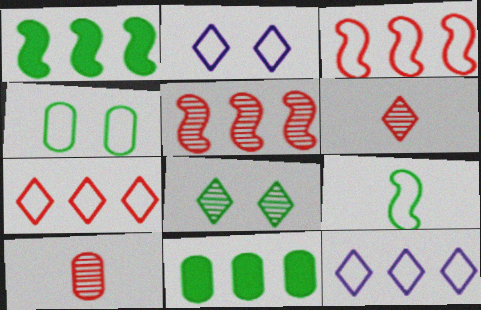[[1, 2, 10], 
[5, 11, 12], 
[8, 9, 11]]